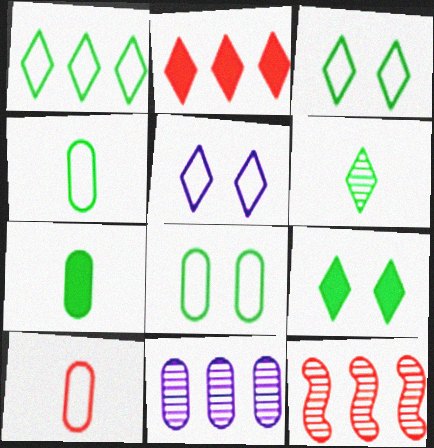[[1, 6, 9], 
[2, 5, 6], 
[5, 7, 12]]